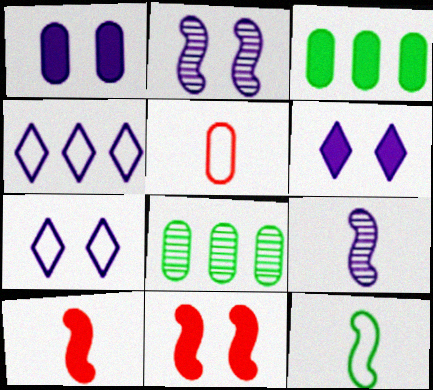[[1, 2, 7], 
[1, 4, 9], 
[1, 5, 8], 
[3, 6, 10], 
[7, 8, 10], 
[9, 10, 12]]